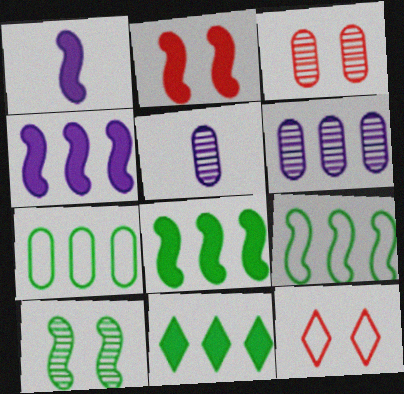[[1, 2, 8], 
[2, 3, 12], 
[5, 8, 12]]